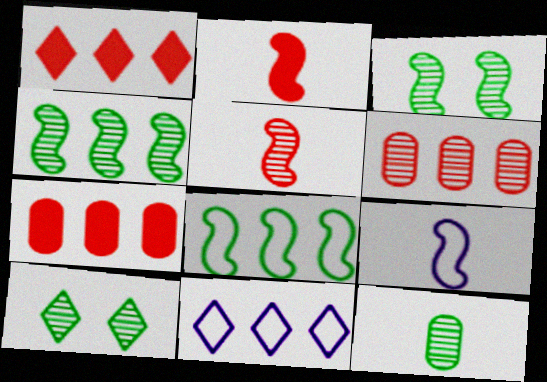[[4, 7, 11], 
[4, 10, 12], 
[7, 9, 10]]